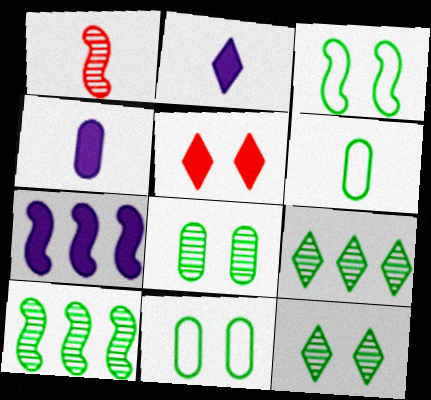[[1, 2, 6], 
[1, 3, 7]]